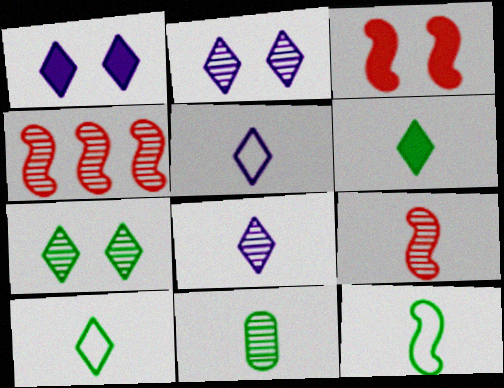[[2, 4, 11], 
[6, 11, 12], 
[8, 9, 11]]